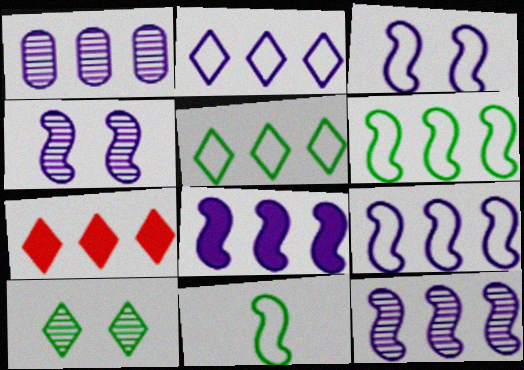[[1, 2, 8], 
[1, 6, 7], 
[8, 9, 12]]